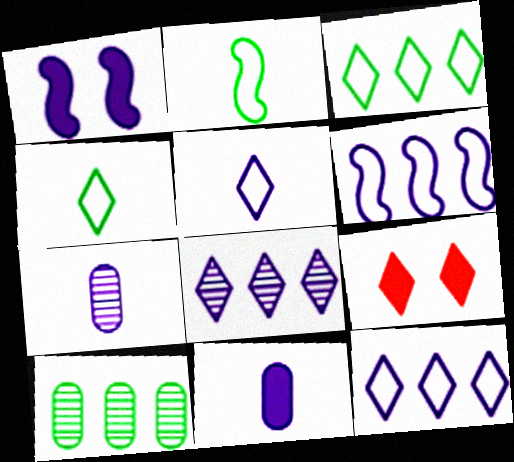[[1, 7, 12], 
[4, 8, 9]]